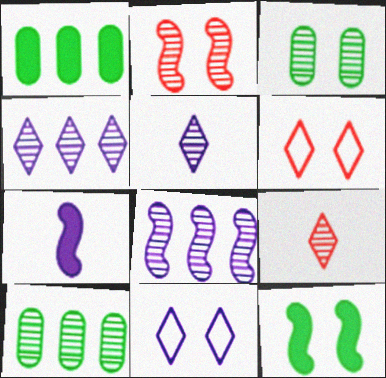[[2, 5, 10], 
[3, 8, 9], 
[6, 7, 10]]